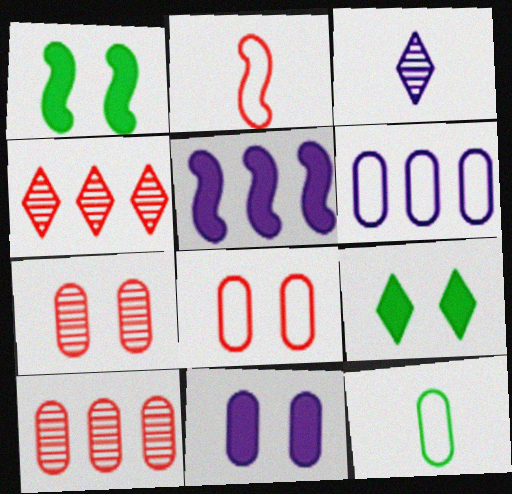[[6, 8, 12], 
[10, 11, 12]]